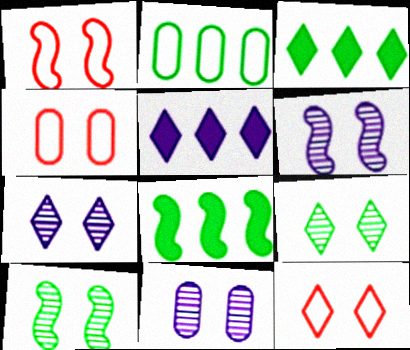[[1, 4, 12], 
[6, 7, 11]]